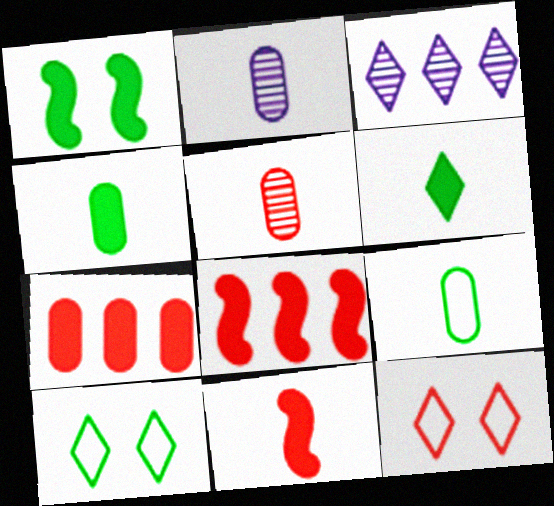[[2, 8, 10], 
[3, 6, 12], 
[5, 8, 12]]